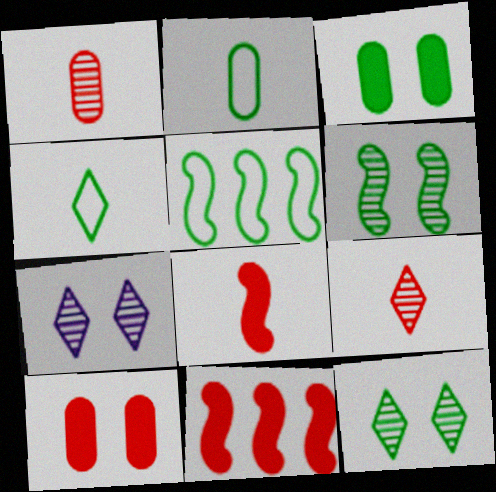[[2, 7, 11]]